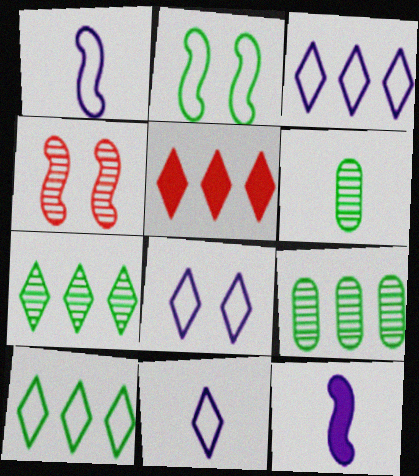[[3, 5, 7], 
[3, 8, 11]]